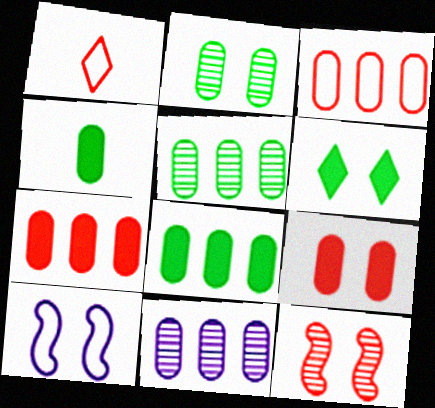[[1, 7, 12], 
[3, 8, 11]]